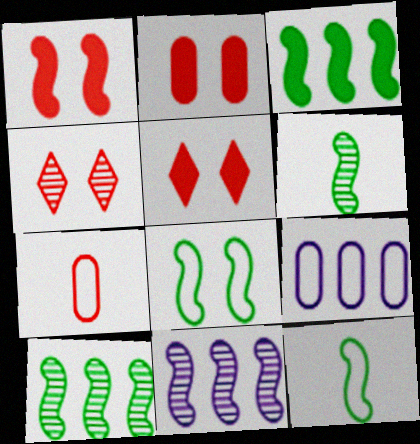[[1, 2, 5], 
[1, 11, 12], 
[3, 6, 8], 
[5, 6, 9]]